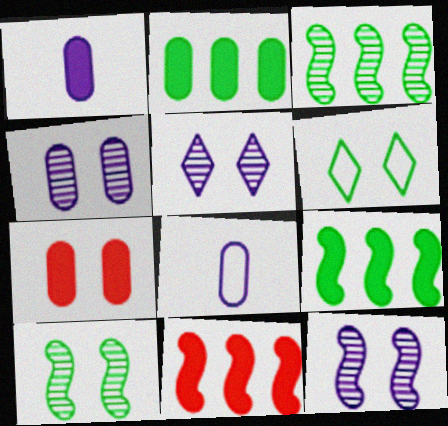[[1, 2, 7], 
[4, 5, 12], 
[6, 7, 12]]